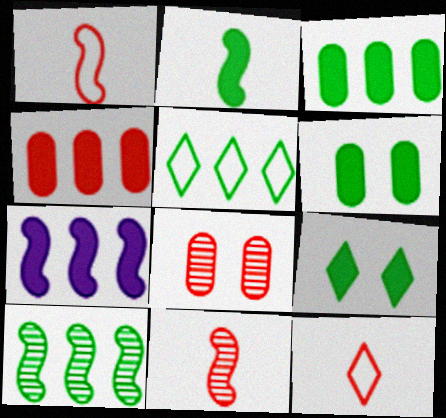[[2, 3, 9], 
[3, 5, 10]]